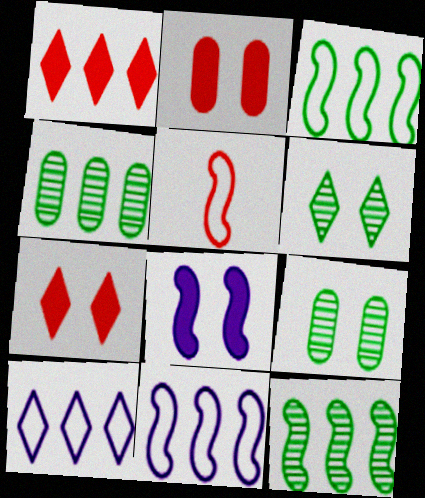[[1, 4, 11], 
[5, 8, 12]]